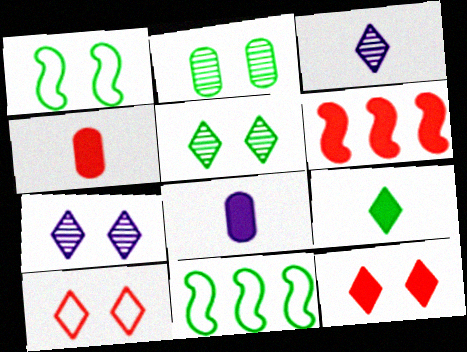[[2, 9, 11], 
[4, 6, 12], 
[4, 7, 11]]